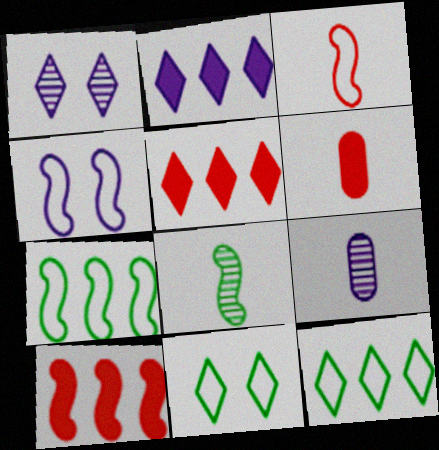[[1, 6, 7], 
[2, 4, 9], 
[3, 4, 7], 
[4, 8, 10], 
[9, 10, 11]]